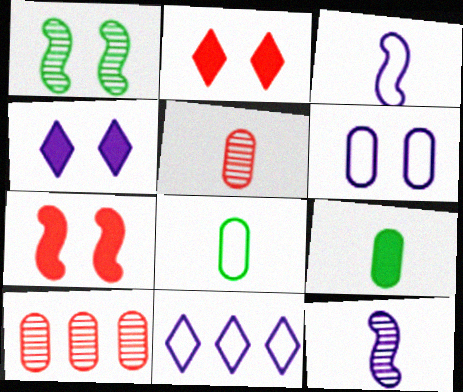[[1, 2, 6], 
[3, 6, 11], 
[6, 9, 10]]